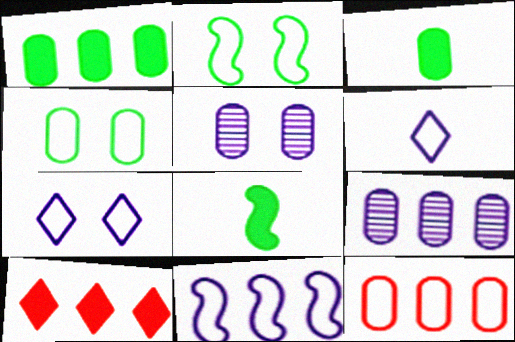[[1, 9, 12], 
[2, 6, 12], 
[3, 5, 12]]